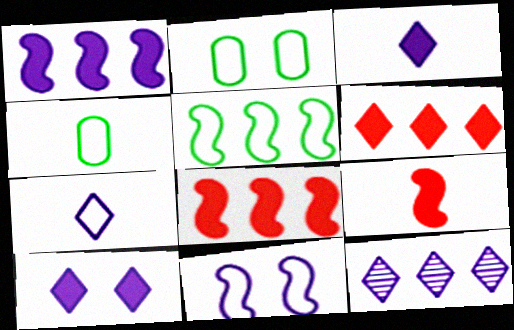[[2, 9, 12], 
[7, 10, 12]]